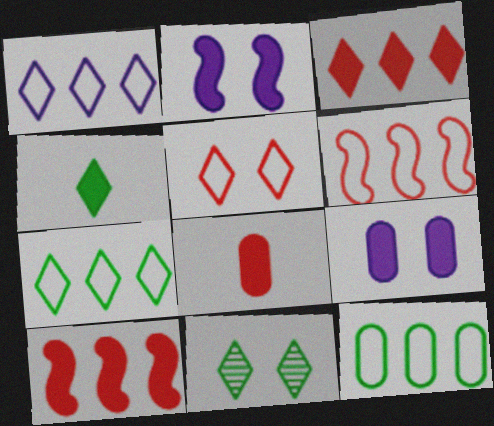[[1, 6, 12], 
[4, 7, 11], 
[4, 9, 10]]